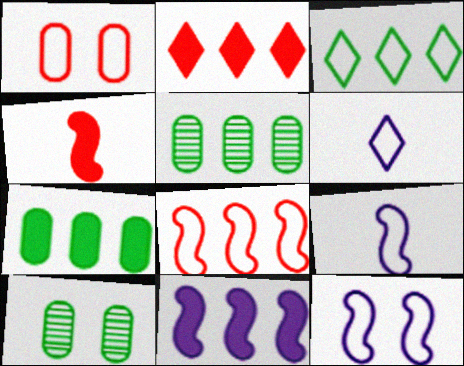[[1, 3, 9], 
[2, 7, 11], 
[2, 9, 10]]